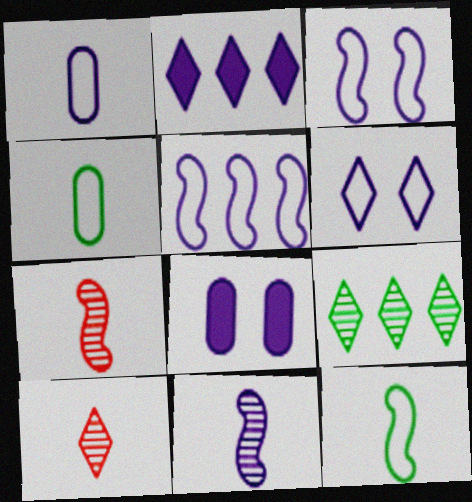[[1, 5, 6]]